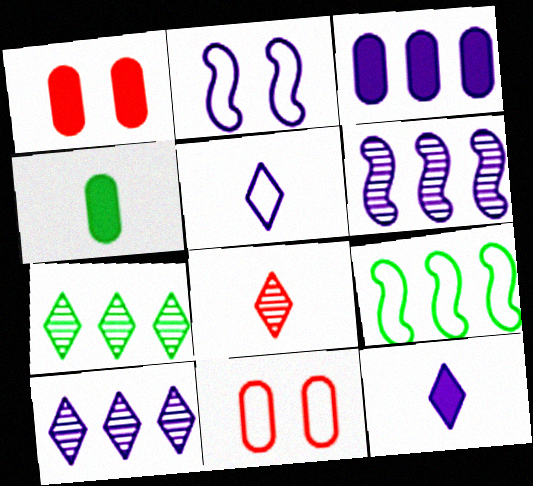[[1, 3, 4], 
[5, 9, 11]]